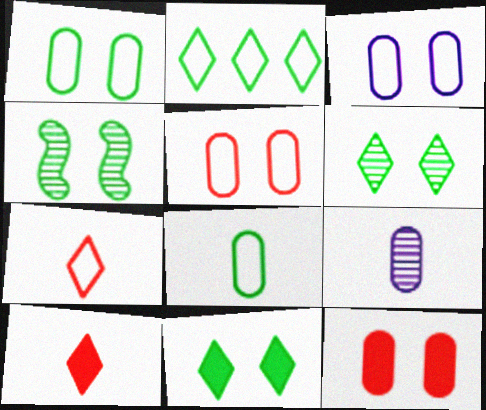[[1, 3, 5], 
[1, 4, 11]]